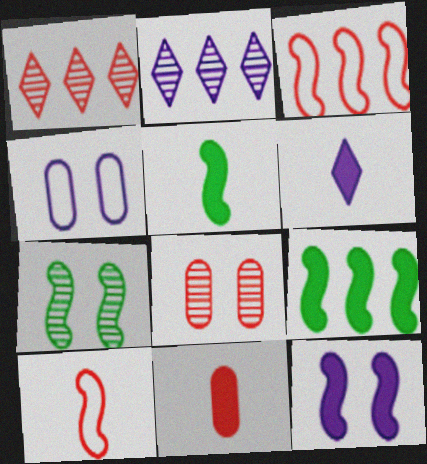[[1, 4, 5], 
[5, 6, 11]]